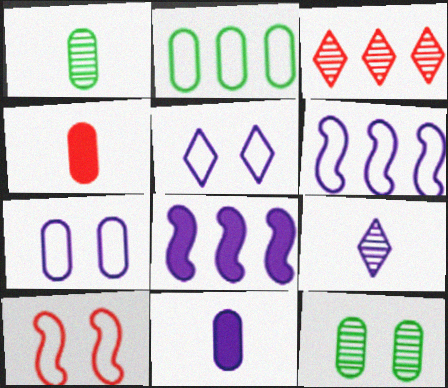[[2, 3, 8], 
[3, 4, 10], 
[7, 8, 9]]